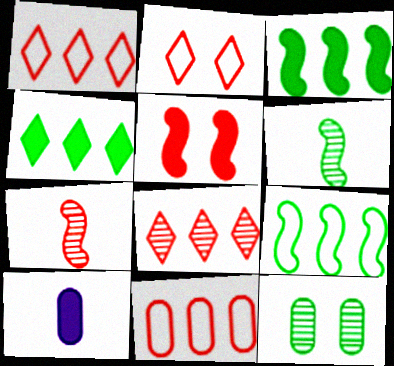[[4, 5, 10], 
[10, 11, 12]]